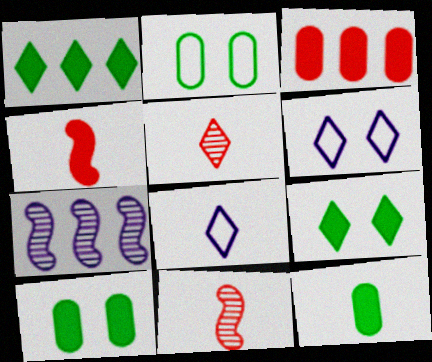[[1, 5, 6], 
[8, 11, 12]]